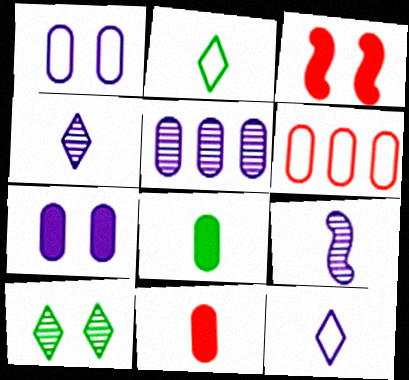[[1, 3, 10], 
[2, 3, 5], 
[2, 9, 11]]